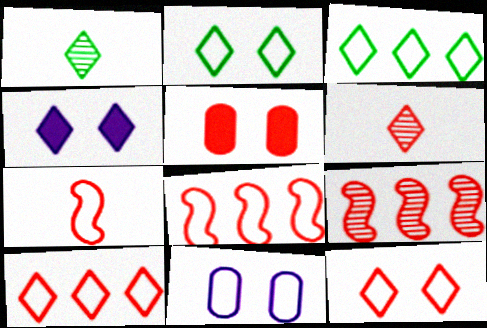[[1, 4, 10], 
[3, 4, 6], 
[3, 7, 11], 
[5, 6, 8]]